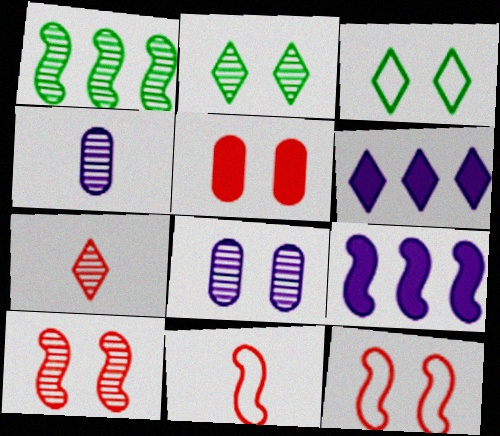[[1, 7, 8], 
[2, 8, 10], 
[3, 6, 7]]